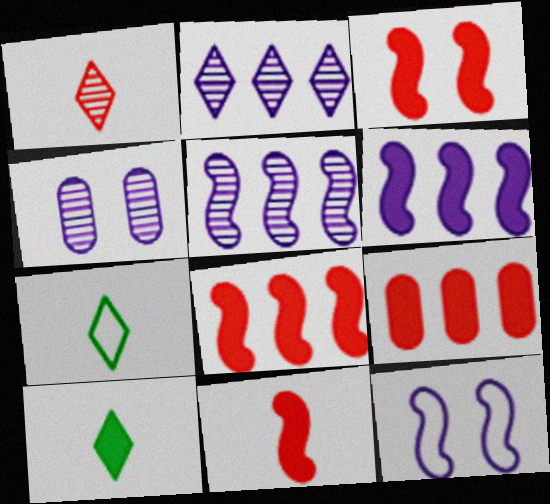[[3, 8, 11], 
[4, 7, 8]]